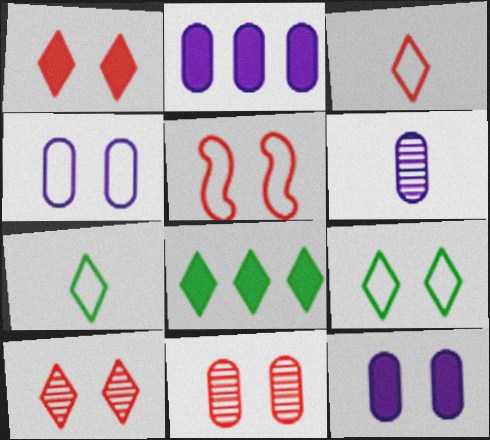[[1, 5, 11], 
[2, 4, 6], 
[4, 5, 9], 
[5, 6, 8]]